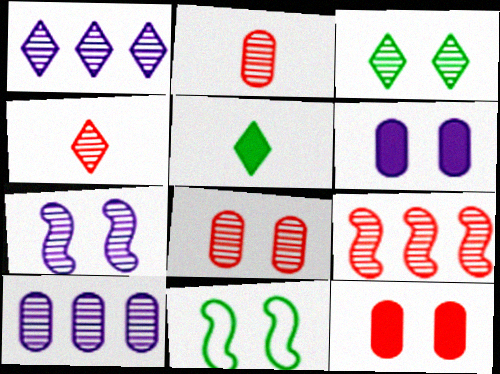[[1, 3, 4], 
[3, 7, 8], 
[4, 8, 9]]